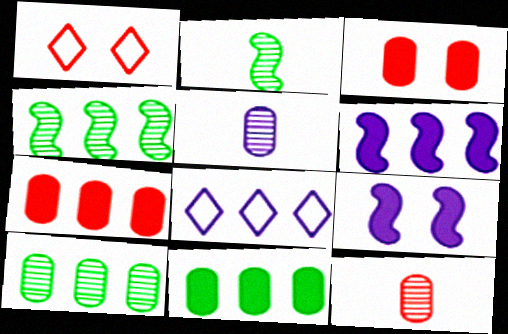[[2, 3, 8], 
[4, 7, 8], 
[5, 8, 9]]